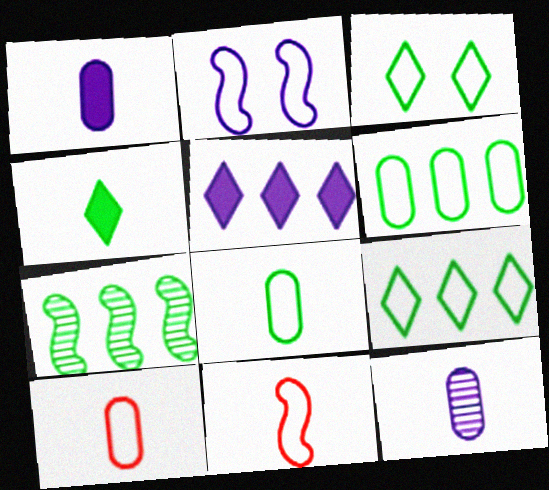[[2, 5, 12], 
[2, 9, 10], 
[4, 11, 12]]